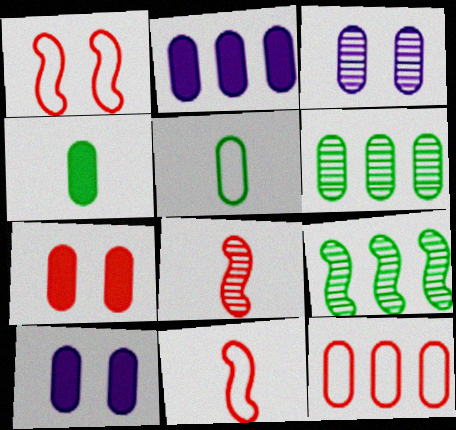[[2, 4, 7], 
[2, 6, 12], 
[3, 4, 12]]